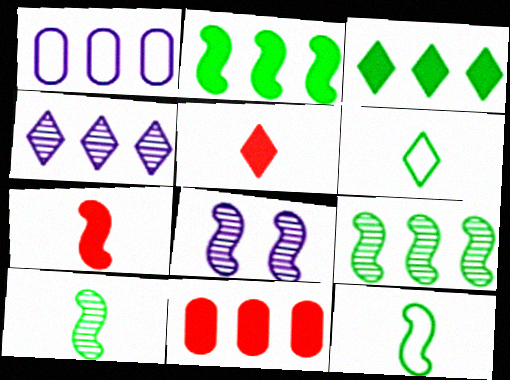[[6, 8, 11]]